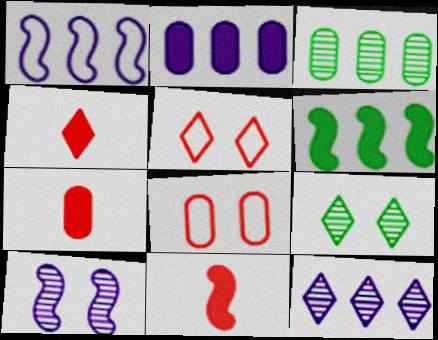[[1, 2, 12], 
[1, 7, 9], 
[4, 7, 11]]